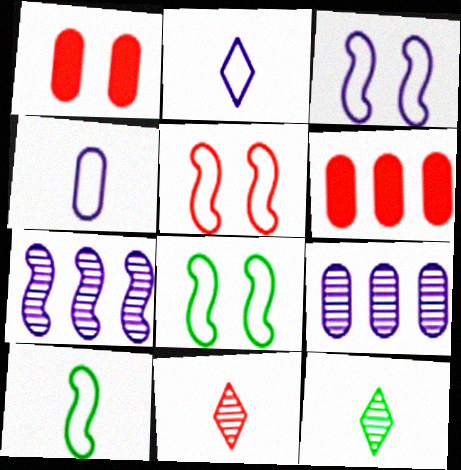[[3, 5, 8], 
[3, 6, 12], 
[5, 6, 11]]